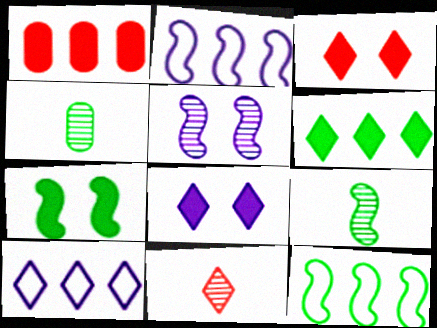[[2, 3, 4], 
[7, 9, 12]]